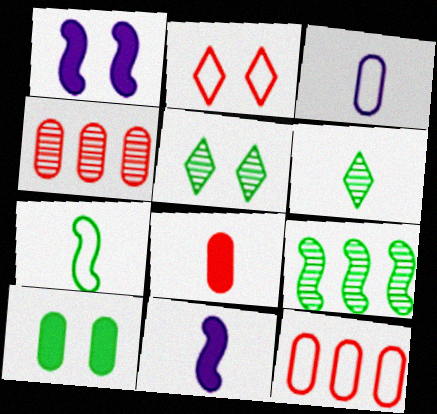[[1, 6, 12], 
[3, 4, 10], 
[5, 11, 12]]